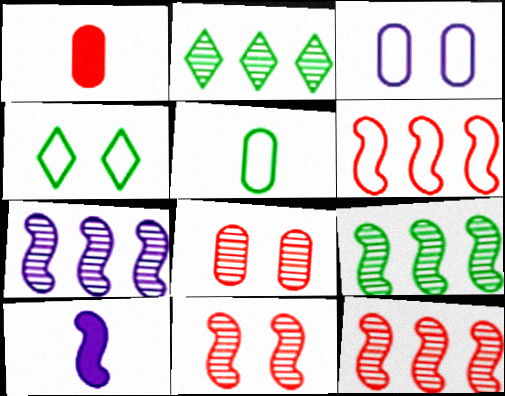[[1, 4, 7], 
[7, 9, 12]]